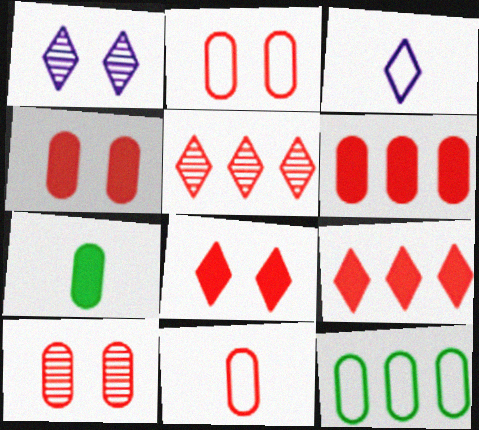[[2, 4, 10], 
[6, 10, 11]]